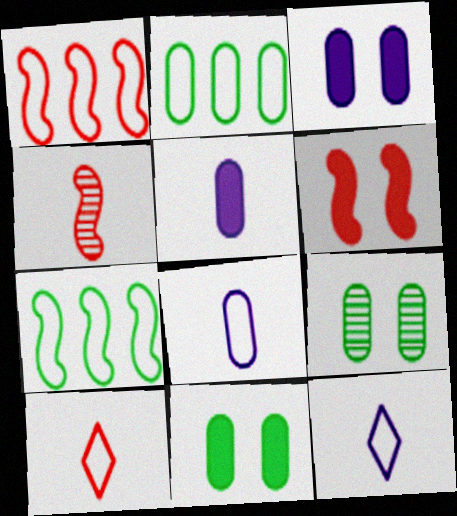[[1, 4, 6]]